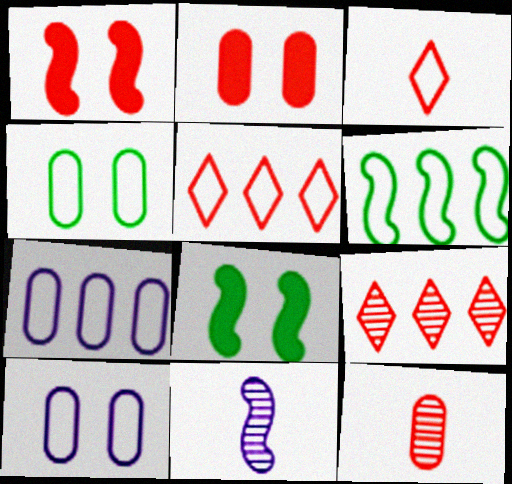[[1, 5, 12], 
[1, 6, 11], 
[3, 6, 10], 
[5, 6, 7]]